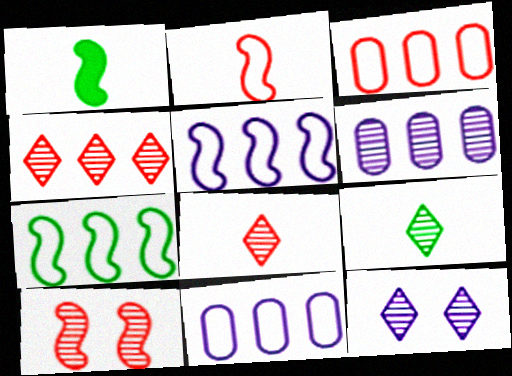[[1, 3, 12], 
[1, 5, 10], 
[4, 9, 12], 
[6, 9, 10]]